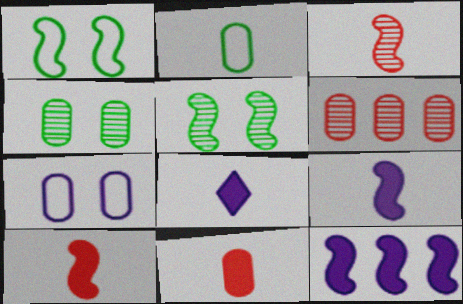[[1, 3, 12], 
[1, 6, 8], 
[2, 3, 8]]